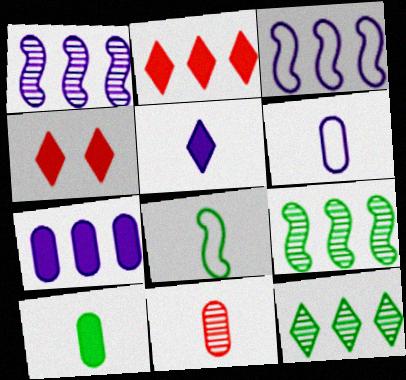[[4, 6, 9], 
[5, 8, 11], 
[6, 10, 11]]